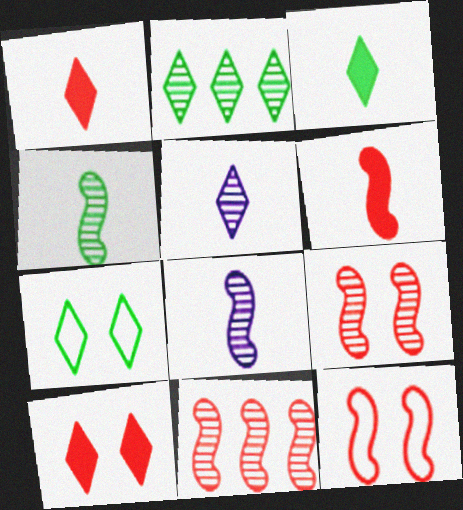[[2, 3, 7], 
[6, 11, 12]]